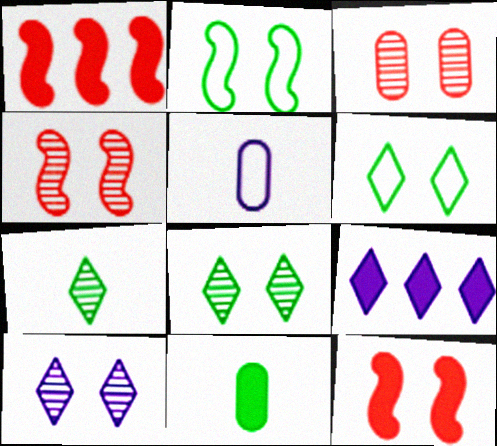[[1, 5, 8], 
[9, 11, 12]]